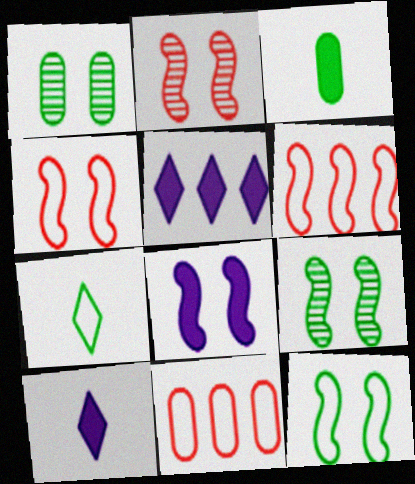[[1, 6, 10], 
[2, 8, 12], 
[4, 8, 9], 
[9, 10, 11]]